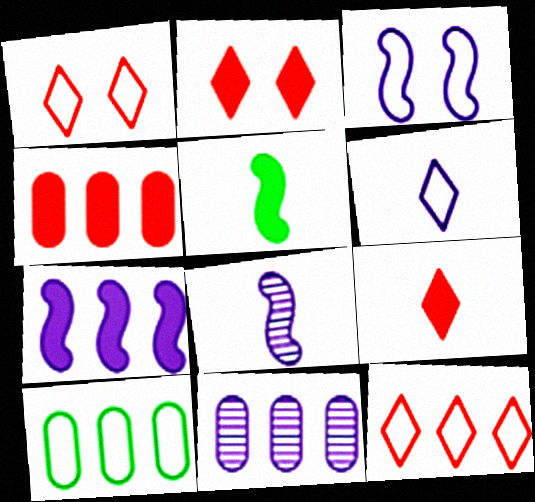[[1, 5, 11], 
[2, 8, 10], 
[3, 7, 8], 
[4, 10, 11]]